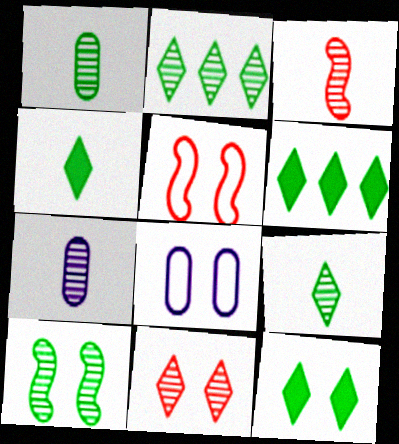[[1, 2, 10], 
[3, 6, 8], 
[3, 7, 9], 
[4, 6, 12], 
[5, 6, 7]]